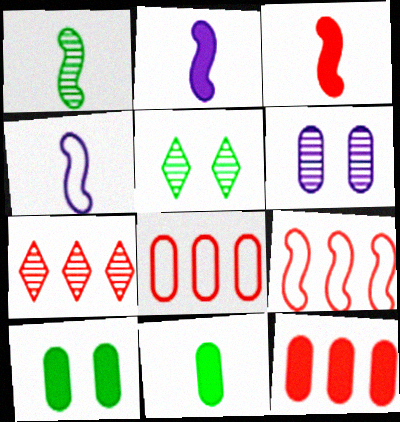[[1, 3, 4], 
[1, 6, 7], 
[2, 5, 8], 
[4, 5, 12], 
[4, 7, 10], 
[6, 8, 11], 
[7, 9, 12]]